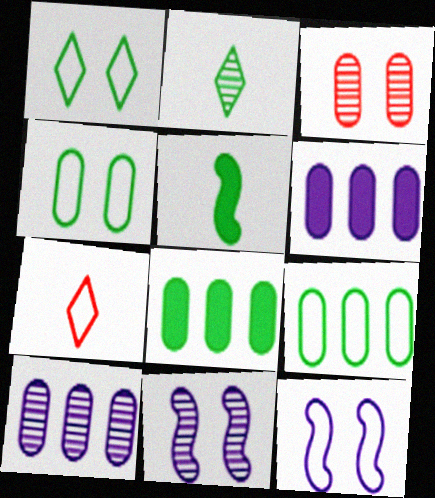[[7, 8, 11], 
[7, 9, 12]]